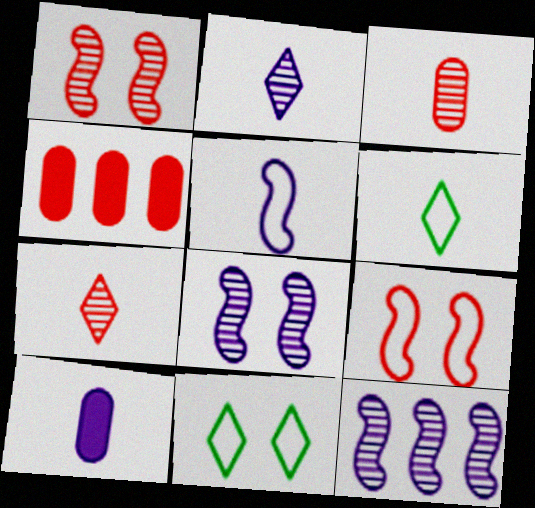[[2, 5, 10], 
[4, 6, 8], 
[4, 7, 9]]